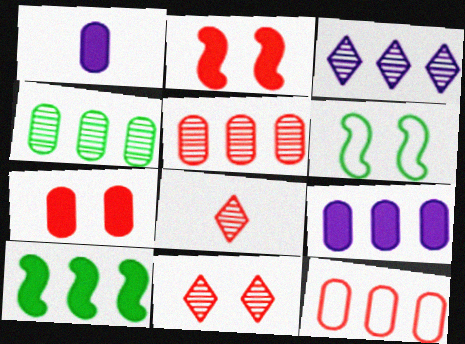[[2, 8, 12], 
[3, 10, 12], 
[4, 9, 12], 
[6, 8, 9]]